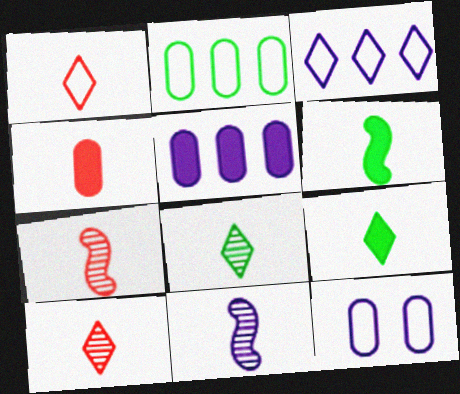[[1, 4, 7]]